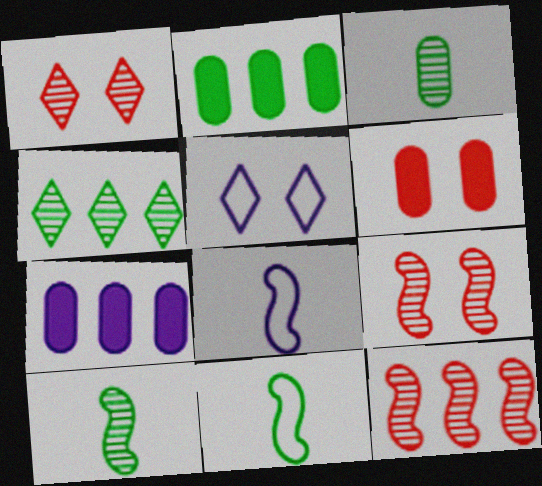[[1, 2, 8], 
[1, 7, 11], 
[4, 6, 8]]